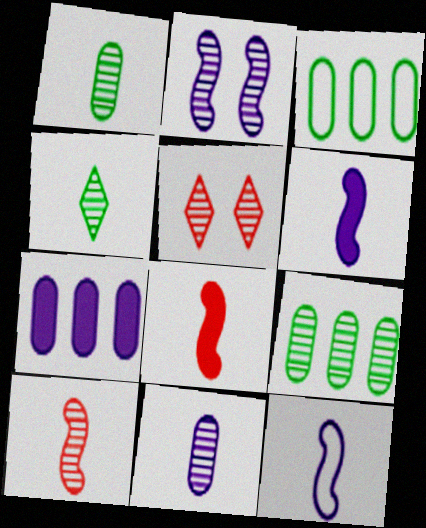[[3, 5, 6], 
[4, 10, 11]]